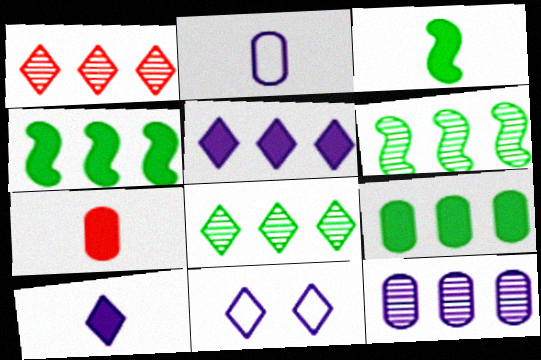[[1, 6, 12], 
[3, 7, 10], 
[6, 7, 11]]